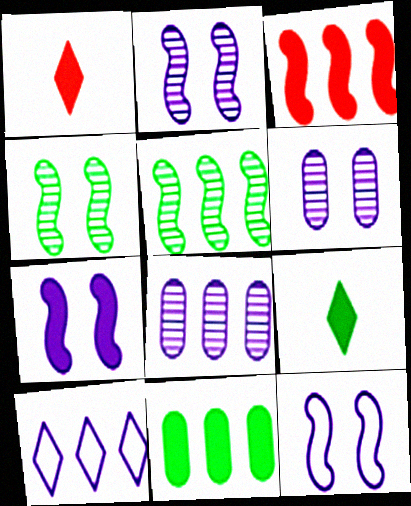[[1, 7, 11], 
[2, 7, 12]]